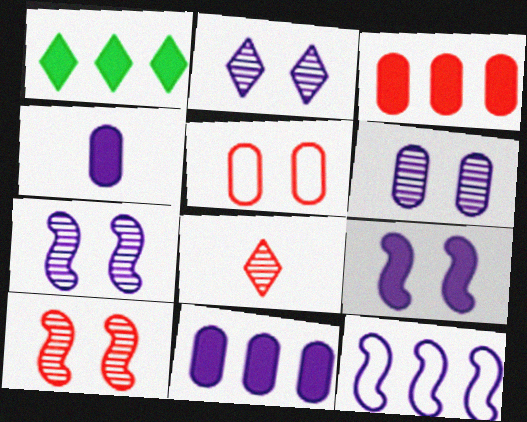[[2, 4, 12], 
[2, 6, 7]]